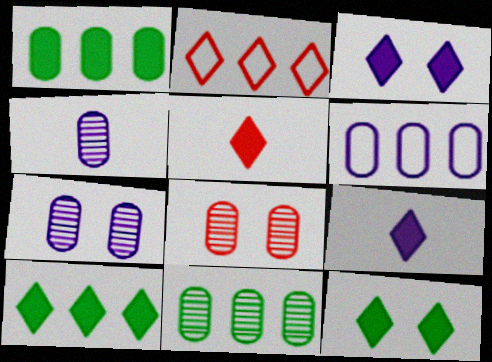[[3, 5, 10], 
[4, 8, 11]]